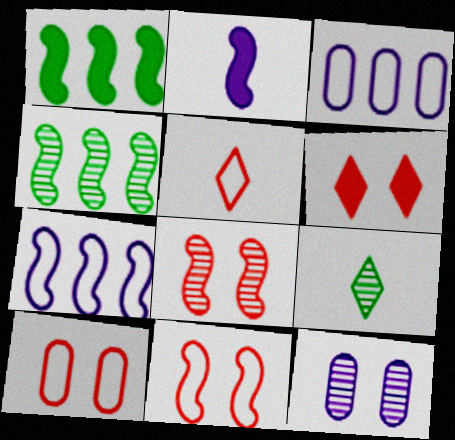[[1, 5, 12], 
[2, 4, 11], 
[6, 8, 10]]